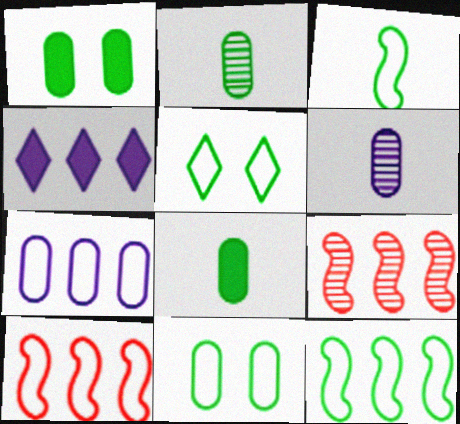[]